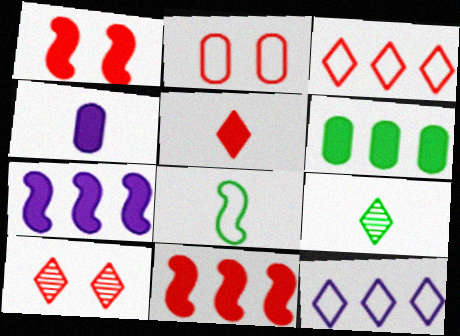[[1, 2, 10], 
[2, 7, 9], 
[2, 8, 12], 
[3, 5, 10]]